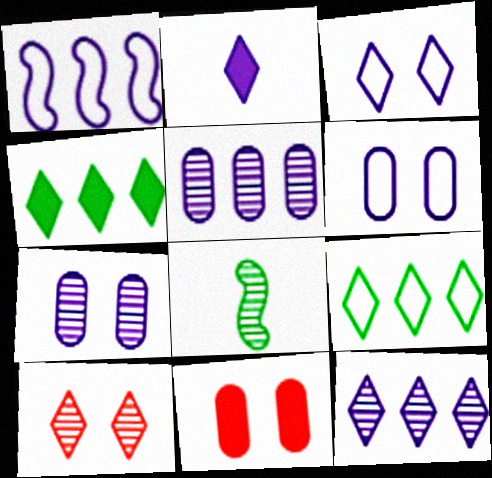[[1, 2, 7], 
[2, 3, 12], 
[2, 9, 10], 
[5, 8, 10]]